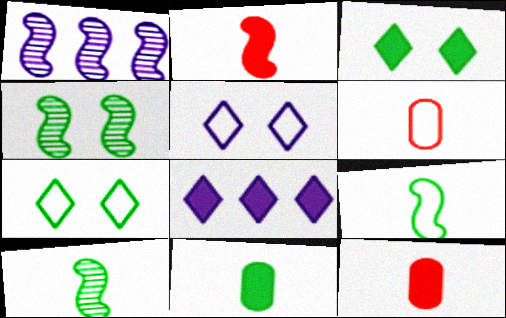[[1, 3, 6], 
[1, 7, 12], 
[4, 6, 8]]